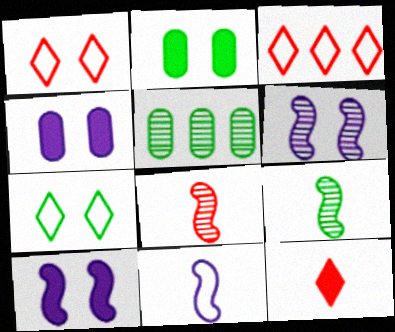[[1, 2, 6], 
[3, 4, 9]]